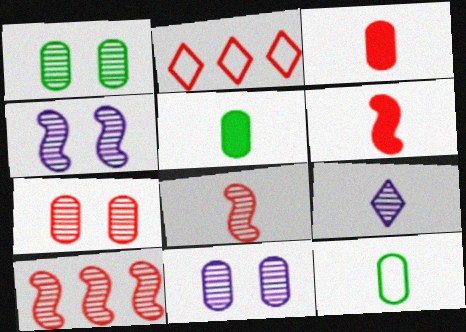[[1, 7, 11], 
[1, 9, 10], 
[2, 4, 5], 
[2, 6, 7], 
[6, 9, 12]]